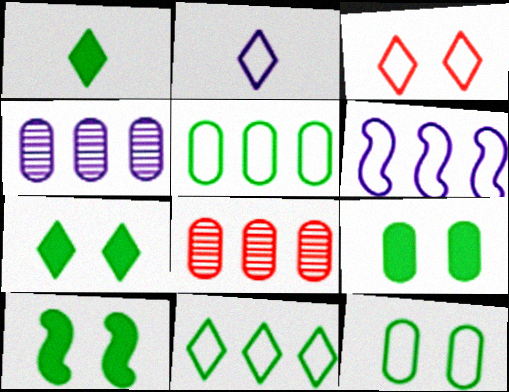[[2, 3, 11], 
[2, 8, 10], 
[7, 9, 10]]